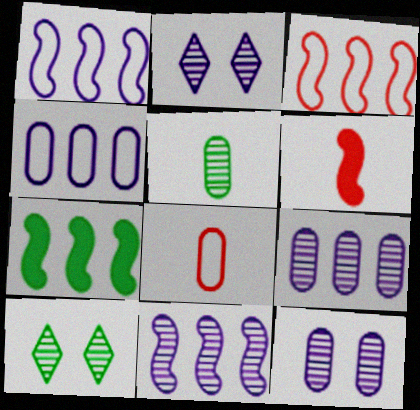[[2, 7, 8], 
[3, 7, 11], 
[4, 6, 10]]